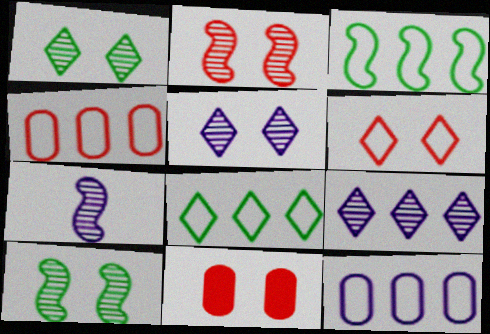[[2, 6, 11], 
[7, 8, 11]]